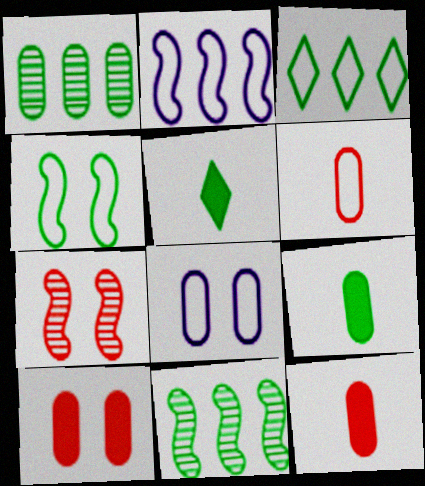[[1, 4, 5], 
[1, 8, 12]]